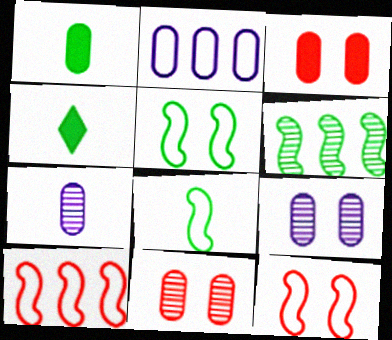[[1, 2, 11], 
[4, 9, 10]]